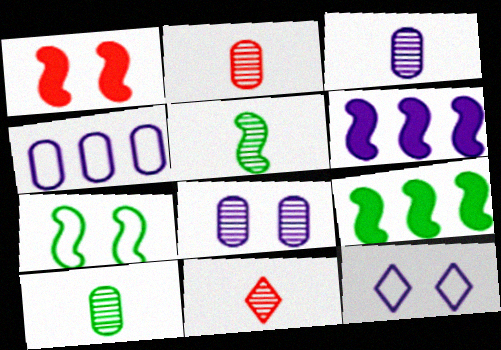[[2, 3, 10], 
[2, 9, 12], 
[3, 5, 11], 
[3, 6, 12], 
[5, 7, 9]]